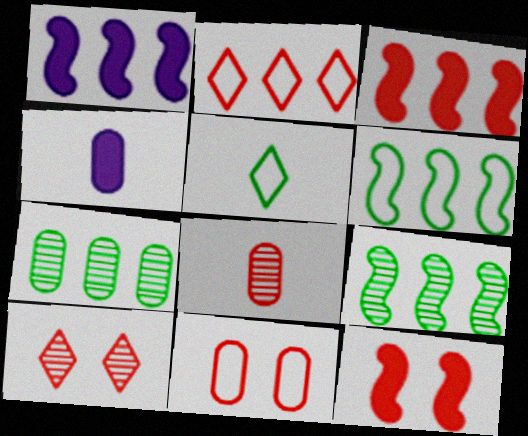[[1, 2, 7], 
[2, 8, 12], 
[4, 6, 10], 
[4, 7, 11], 
[10, 11, 12]]